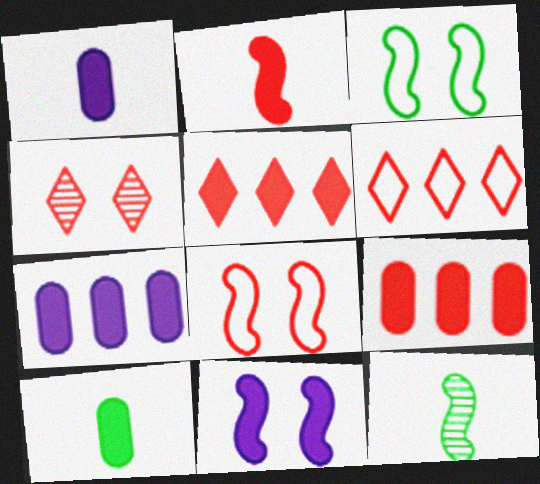[[5, 10, 11]]